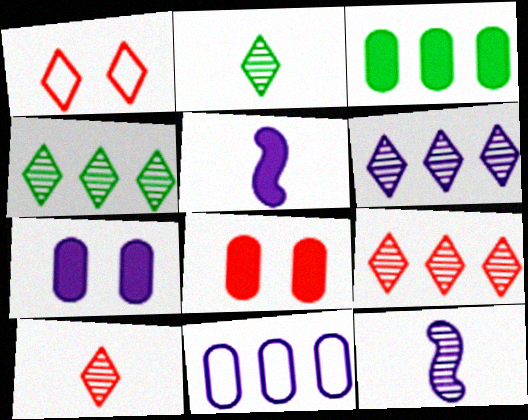[[1, 3, 12], 
[4, 6, 9]]